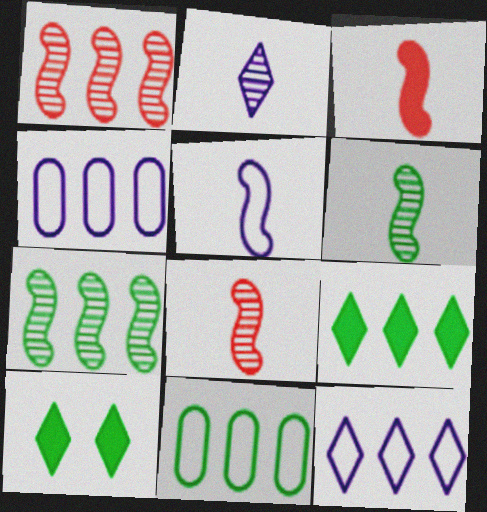[[1, 4, 9], 
[3, 5, 6], 
[4, 8, 10], 
[6, 10, 11], 
[7, 9, 11]]